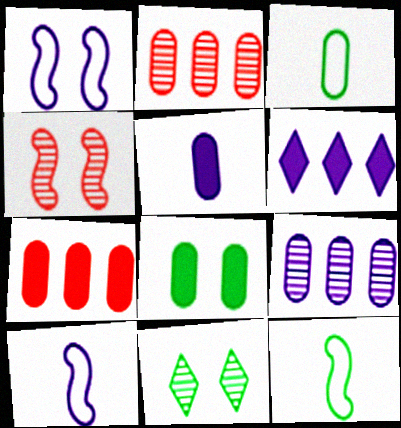[[3, 4, 6], 
[5, 7, 8], 
[7, 10, 11]]